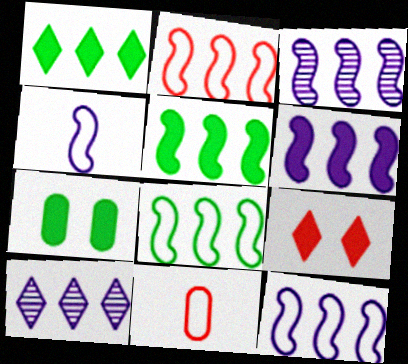[[2, 3, 5], 
[2, 8, 12], 
[3, 6, 12]]